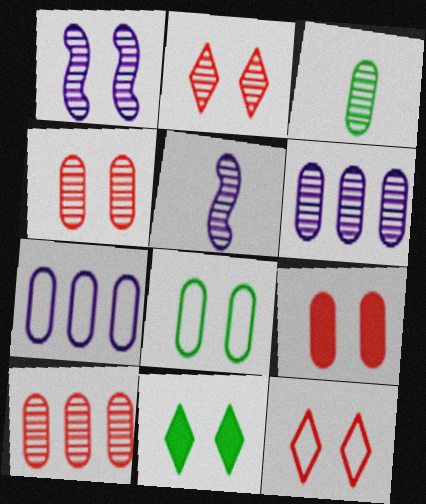[[3, 4, 6], 
[3, 7, 9]]